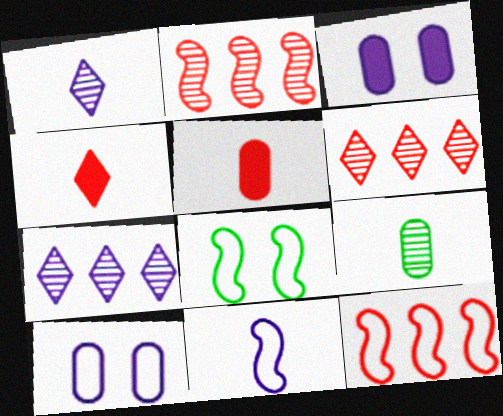[[3, 7, 11], 
[4, 9, 11], 
[5, 7, 8], 
[8, 11, 12]]